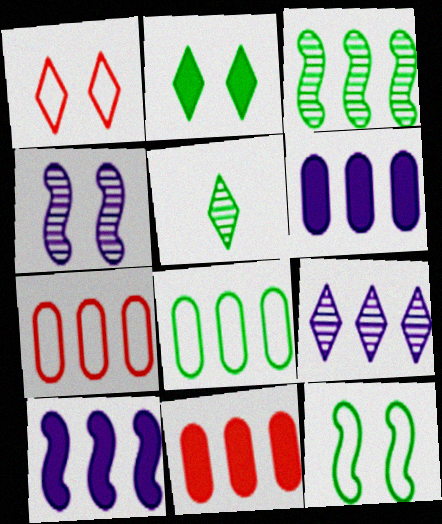[]